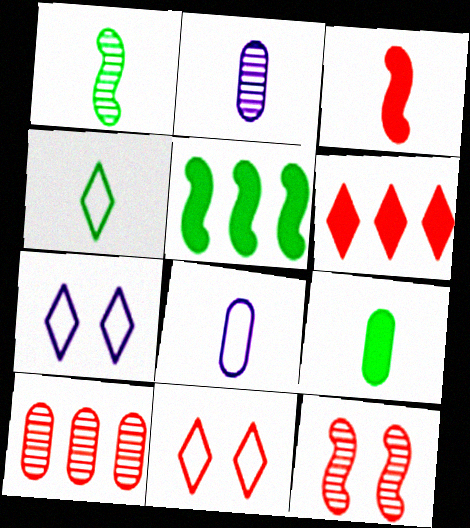[[1, 4, 9], 
[2, 3, 4], 
[2, 5, 11], 
[3, 10, 11]]